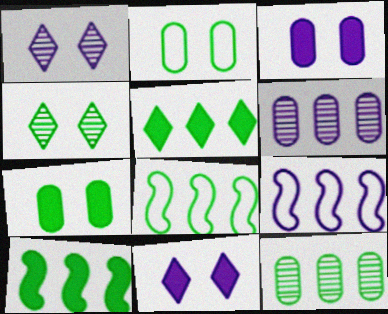[[5, 8, 12]]